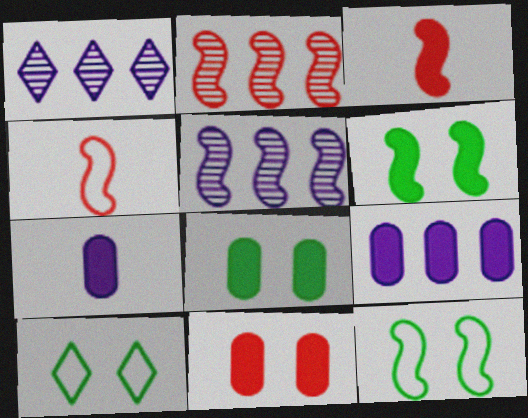[[1, 4, 8], 
[2, 7, 10], 
[3, 5, 12], 
[4, 5, 6]]